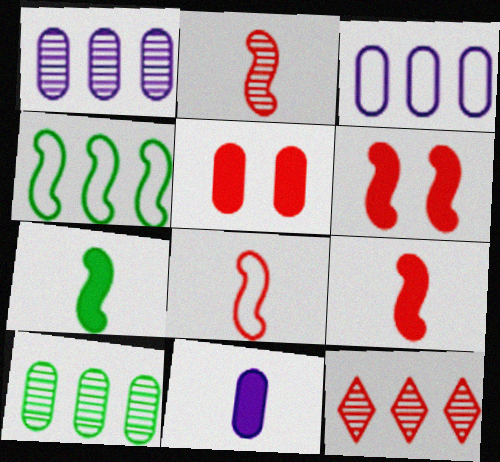[[2, 8, 9], 
[5, 8, 12]]